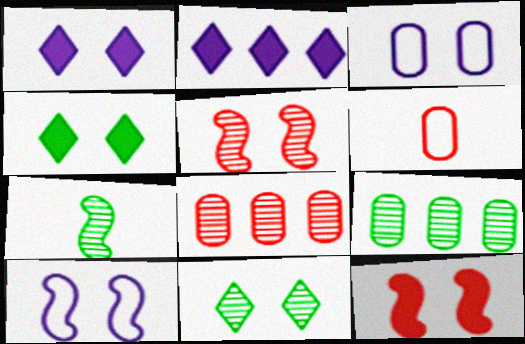[[3, 4, 5], 
[3, 11, 12], 
[7, 9, 11]]